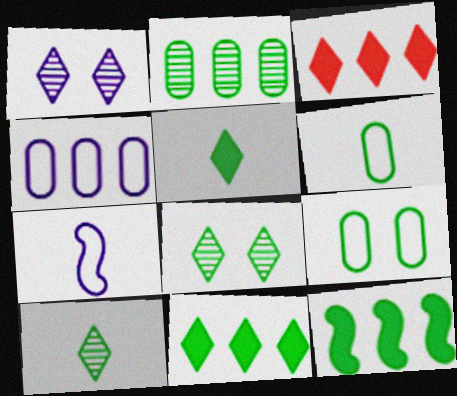[[6, 8, 12], 
[9, 10, 12]]